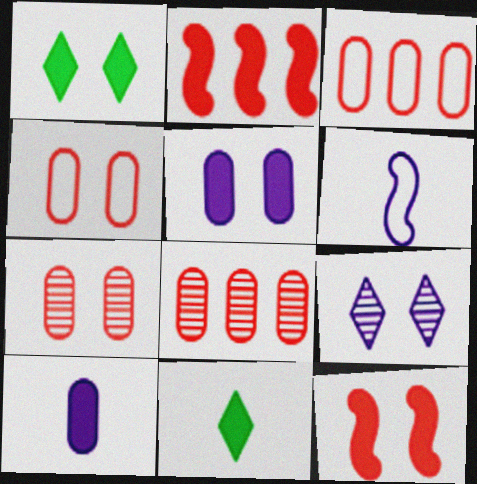[[1, 2, 10], 
[1, 5, 12], 
[1, 6, 8], 
[2, 5, 11]]